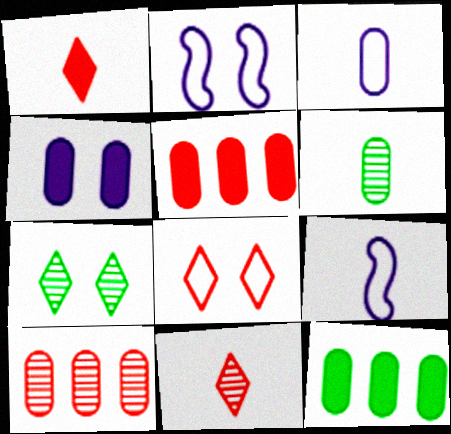[[1, 6, 9], 
[2, 11, 12], 
[5, 7, 9]]